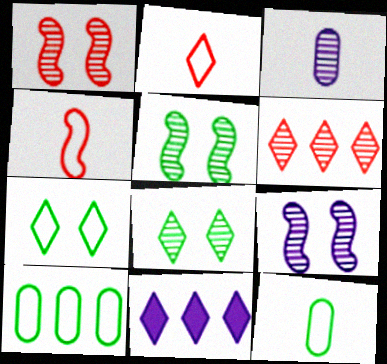[[1, 5, 9], 
[1, 11, 12], 
[2, 8, 11], 
[3, 5, 6]]